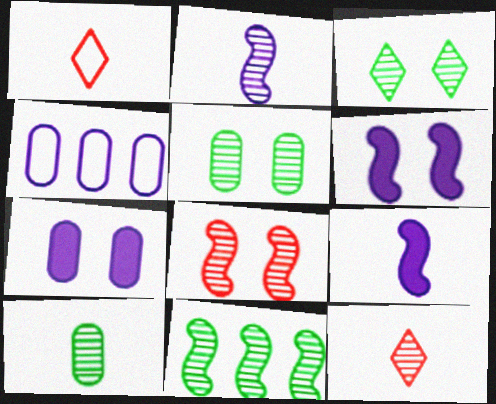[[1, 7, 11], 
[1, 9, 10], 
[2, 8, 11], 
[2, 10, 12], 
[3, 10, 11]]